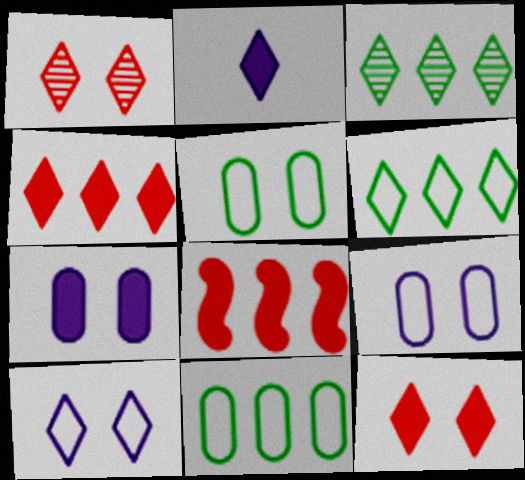[[1, 2, 6]]